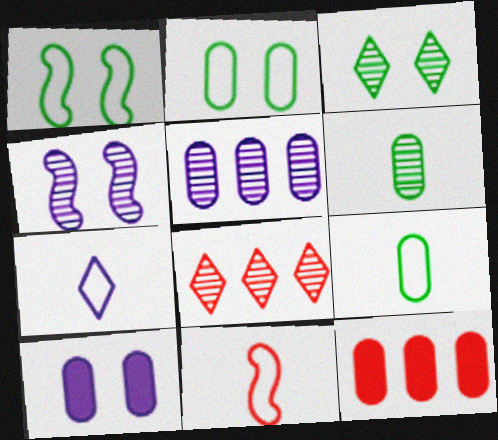[[4, 6, 8], 
[7, 9, 11]]